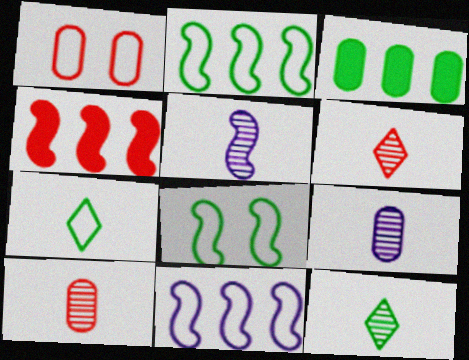[[1, 3, 9], 
[1, 4, 6], 
[1, 7, 11], 
[3, 8, 12], 
[4, 5, 8], 
[5, 10, 12]]